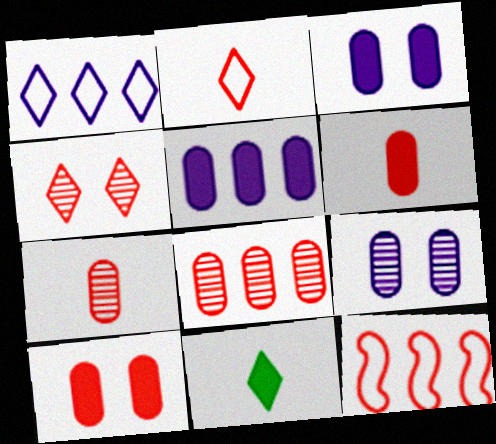[[1, 4, 11], 
[4, 6, 12], 
[9, 11, 12]]